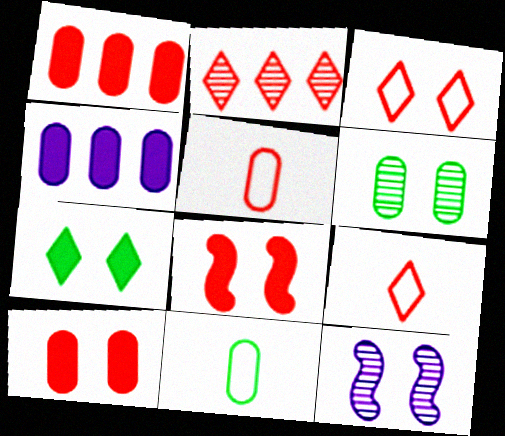[[2, 5, 8], 
[4, 5, 6]]